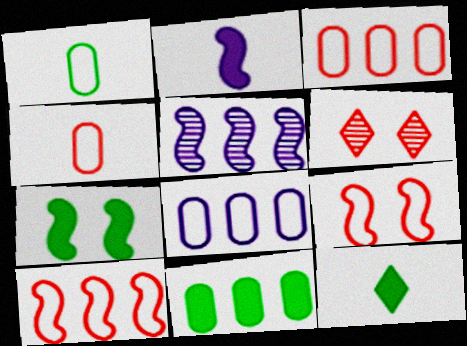[[7, 11, 12]]